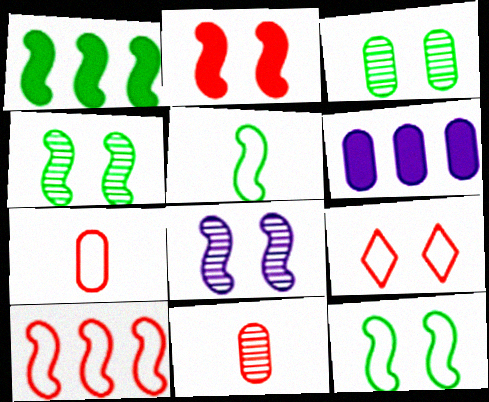[[1, 4, 5], 
[2, 8, 12], 
[3, 6, 7], 
[7, 9, 10]]